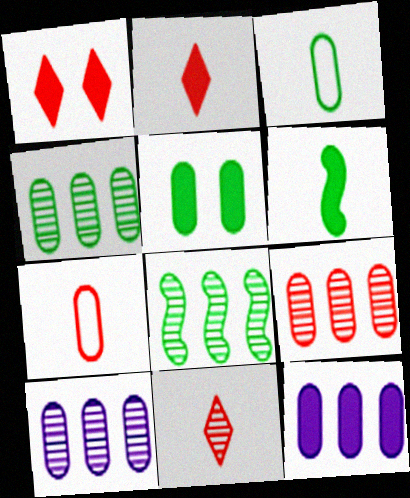[[1, 6, 12], 
[3, 4, 5], 
[4, 9, 10], 
[5, 7, 10]]